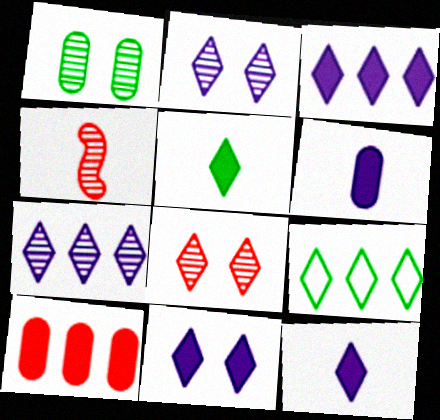[[1, 4, 7], 
[3, 11, 12], 
[8, 9, 12]]